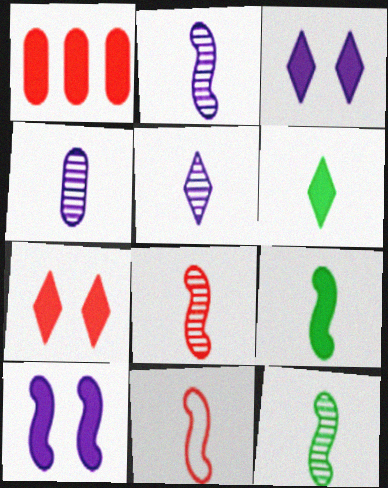[[1, 3, 9], 
[1, 6, 10], 
[2, 4, 5], 
[2, 8, 12], 
[2, 9, 11], 
[4, 6, 11]]